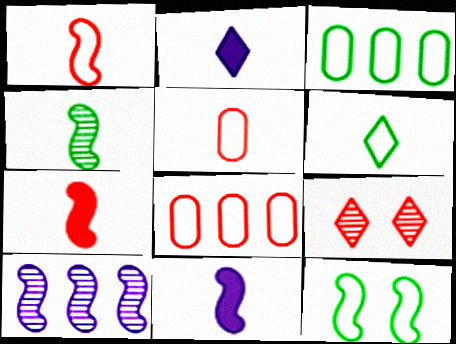[[1, 4, 11], 
[2, 4, 5], 
[3, 6, 12], 
[3, 9, 11], 
[7, 8, 9], 
[7, 10, 12]]